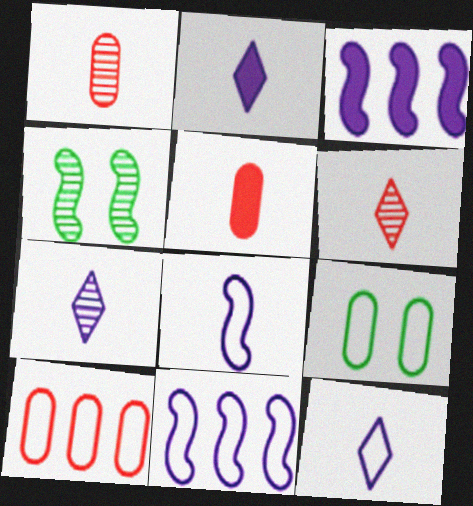[[2, 4, 10], 
[2, 7, 12], 
[3, 6, 9]]